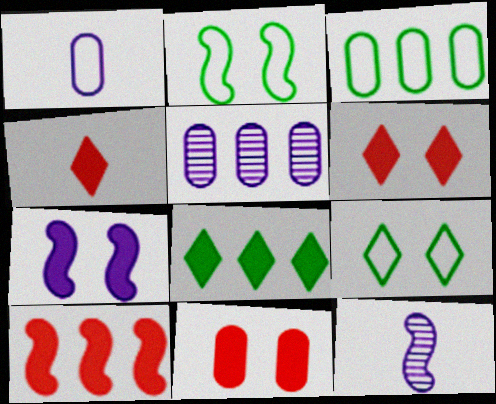[[2, 4, 5], 
[2, 10, 12], 
[3, 6, 12], 
[4, 10, 11]]